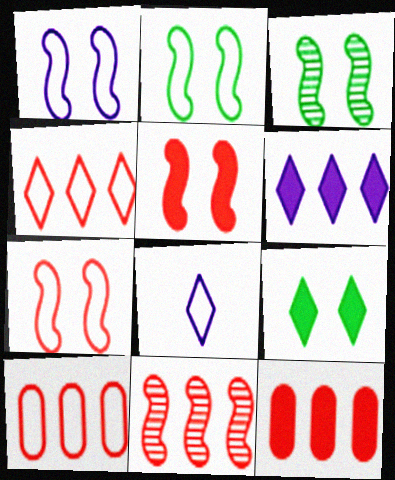[[1, 2, 7], 
[1, 3, 5], 
[2, 8, 10], 
[3, 8, 12], 
[4, 11, 12]]